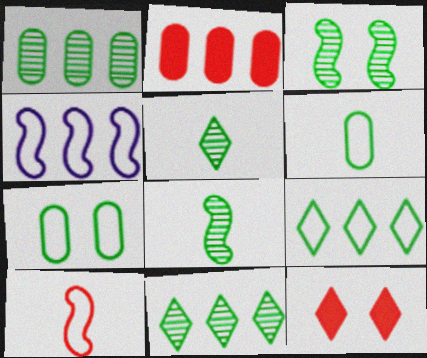[[1, 3, 5], 
[2, 4, 11]]